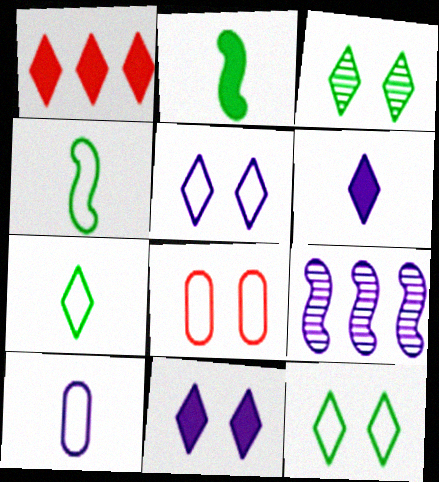[[9, 10, 11]]